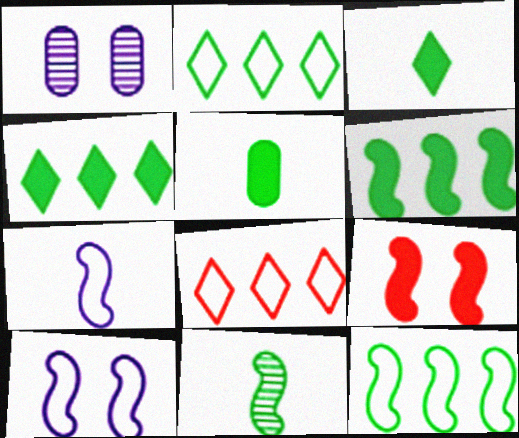[]